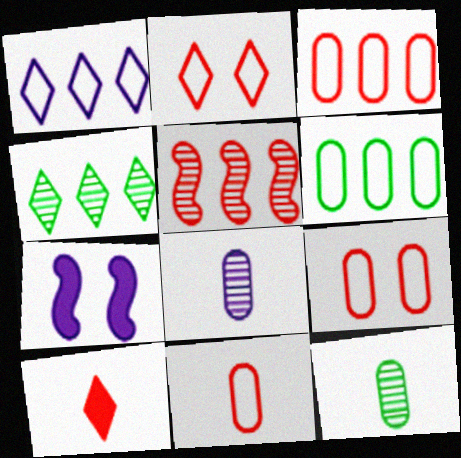[[1, 7, 8], 
[3, 9, 11], 
[4, 7, 11], 
[5, 9, 10]]